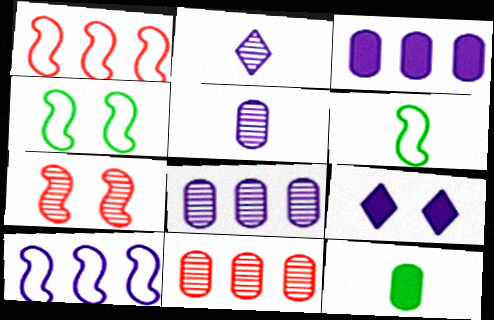[[5, 9, 10], 
[6, 9, 11]]